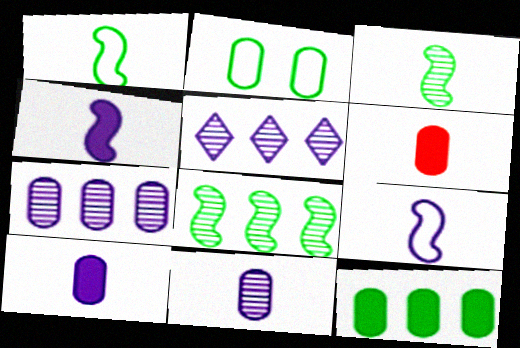[[2, 6, 7]]